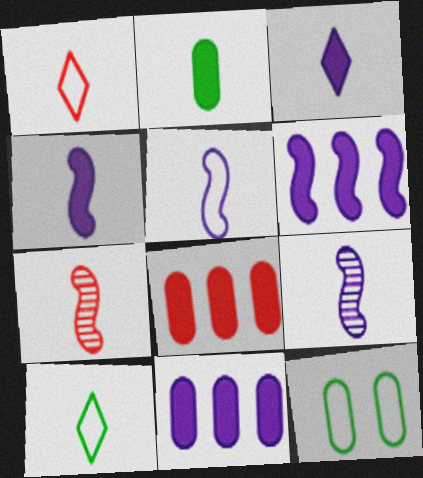[[1, 2, 9], 
[4, 5, 9]]